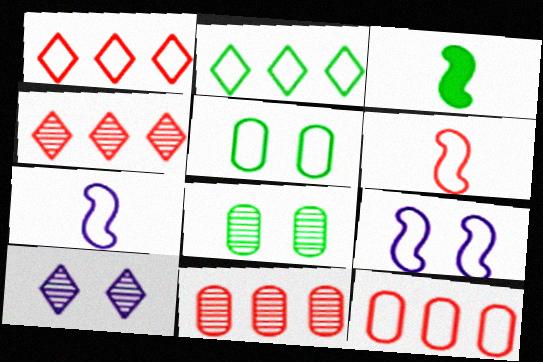[[1, 5, 7], 
[2, 3, 8], 
[3, 10, 12]]